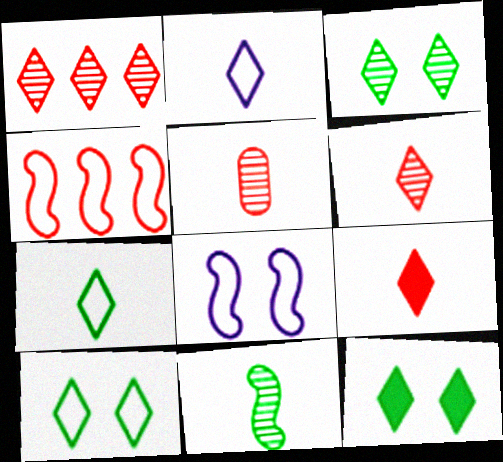[[1, 2, 12], 
[3, 10, 12]]